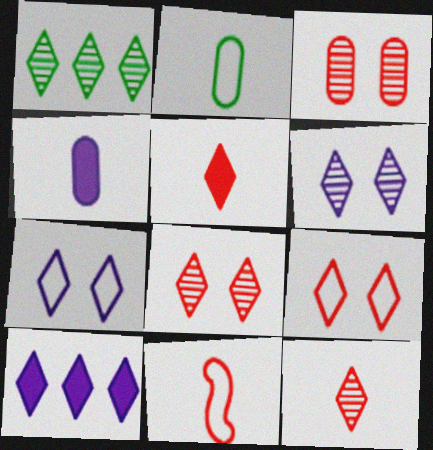[[1, 5, 7], 
[1, 6, 12]]